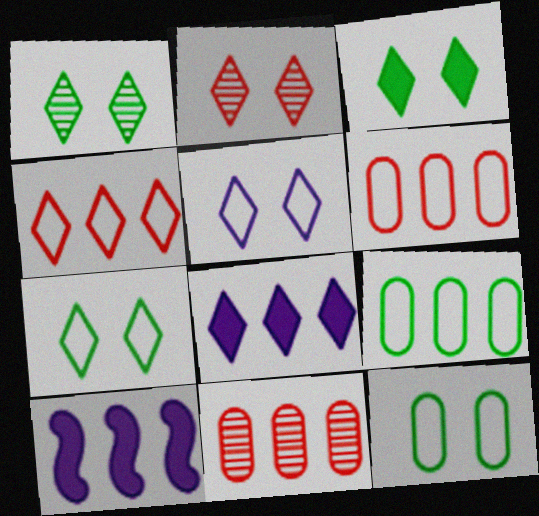[[1, 3, 7], 
[2, 3, 5]]